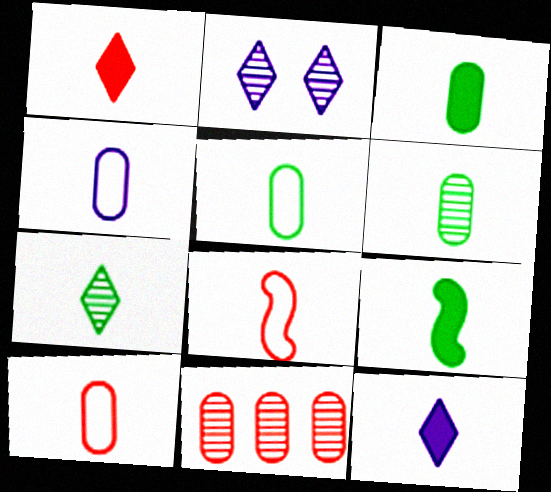[[3, 5, 6], 
[4, 5, 10], 
[5, 7, 9], 
[6, 8, 12]]